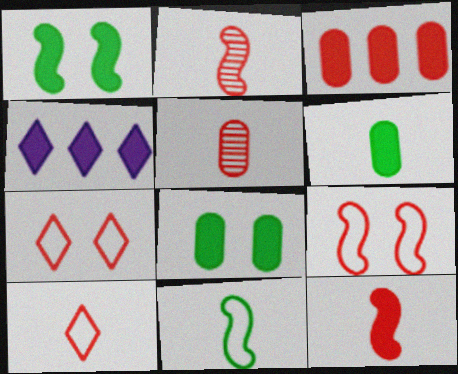[[2, 3, 7], 
[4, 8, 12], 
[5, 10, 12]]